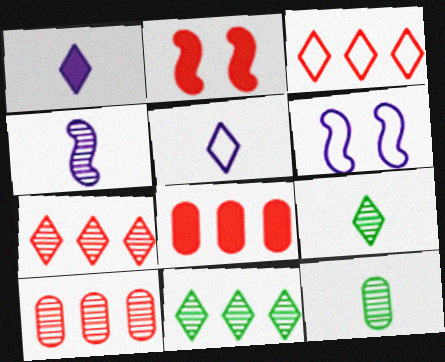[[6, 8, 9]]